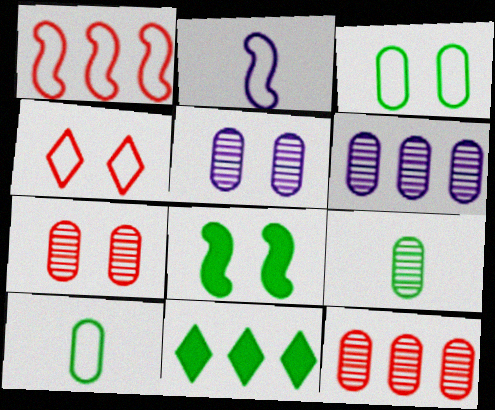[[1, 6, 11], 
[2, 7, 11], 
[4, 5, 8], 
[5, 9, 12], 
[6, 7, 9]]